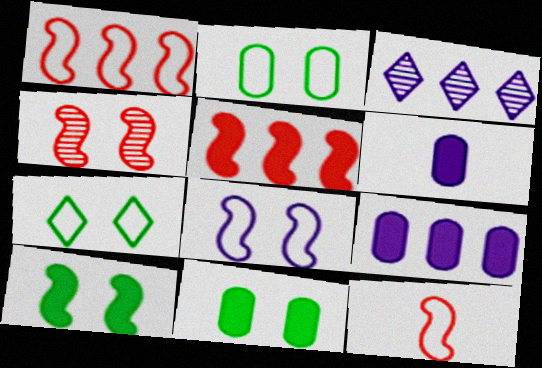[[3, 6, 8], 
[3, 11, 12], 
[4, 5, 12], 
[4, 8, 10]]